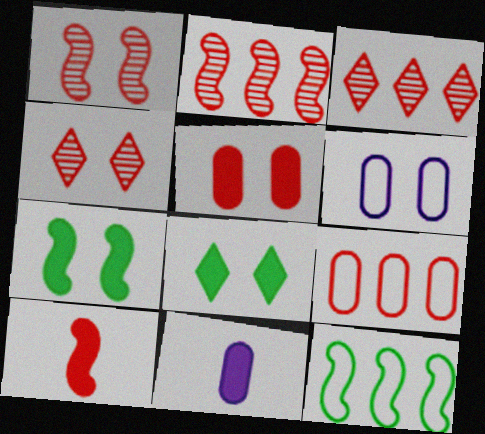[[1, 6, 8], 
[4, 6, 7], 
[4, 9, 10], 
[4, 11, 12]]